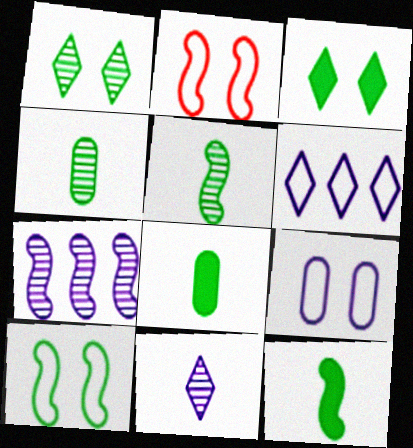[[2, 7, 12]]